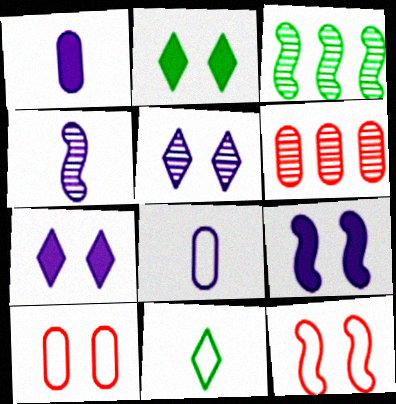[[6, 9, 11]]